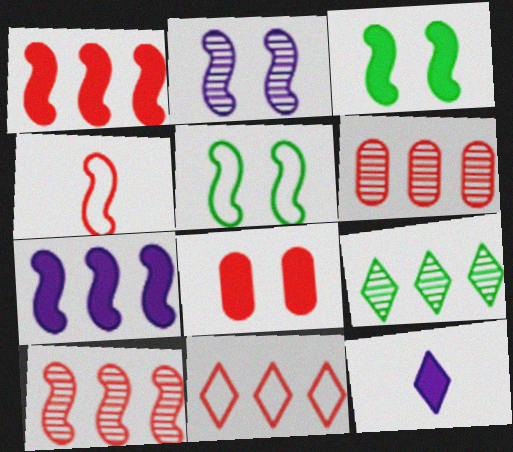[[1, 6, 11], 
[5, 6, 12]]